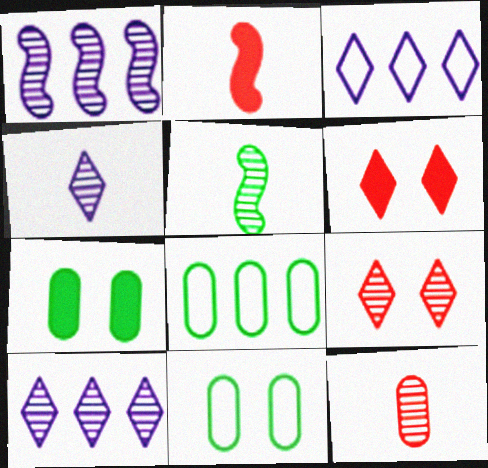[[2, 10, 11], 
[4, 5, 12]]